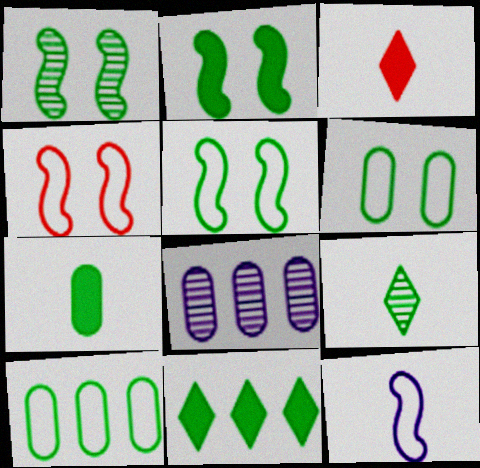[[1, 2, 5], 
[2, 7, 11], 
[2, 9, 10], 
[3, 5, 8]]